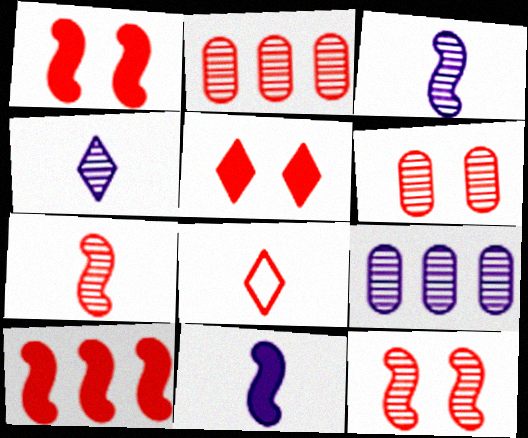[[1, 2, 8], 
[6, 8, 10]]